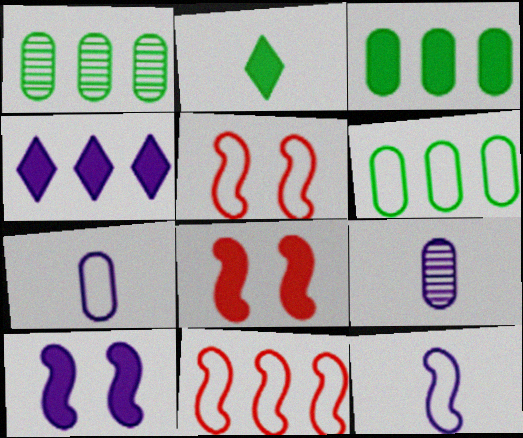[[1, 3, 6], 
[1, 4, 11]]